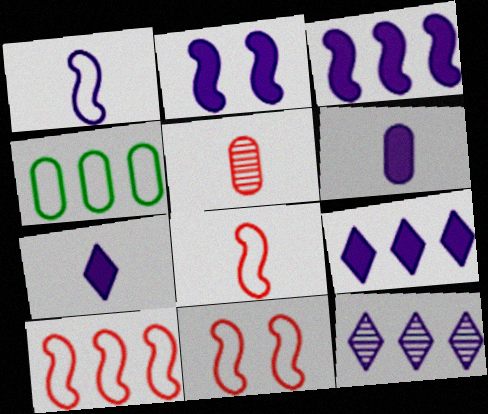[[2, 6, 9], 
[8, 10, 11]]